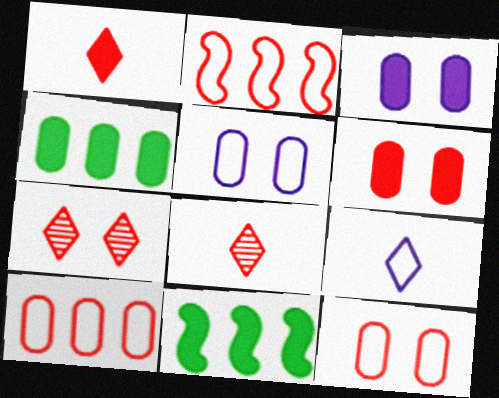[[1, 3, 11], 
[2, 6, 8], 
[5, 8, 11]]